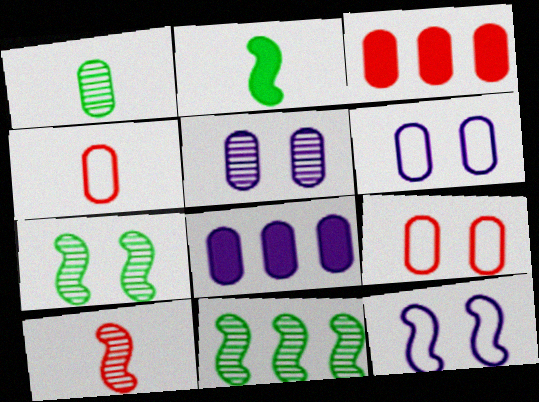[[1, 3, 6], 
[1, 8, 9]]